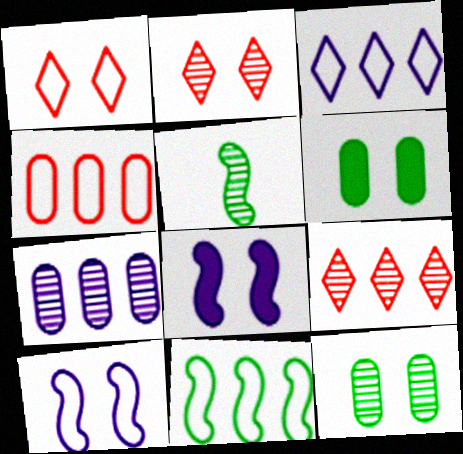[[1, 8, 12], 
[2, 5, 7], 
[2, 6, 10], 
[3, 4, 11]]